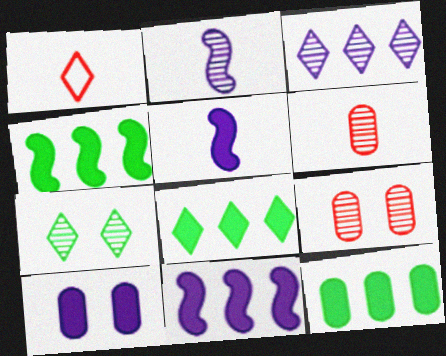[[4, 8, 12]]